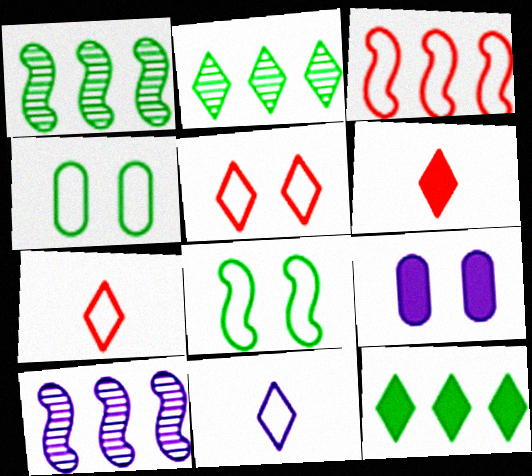[[1, 7, 9], 
[3, 4, 11], 
[4, 6, 10], 
[9, 10, 11]]